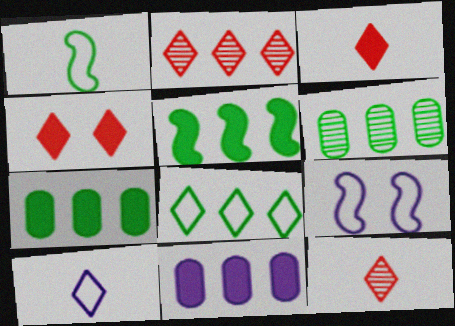[[3, 6, 9], 
[5, 6, 8], 
[7, 9, 12]]